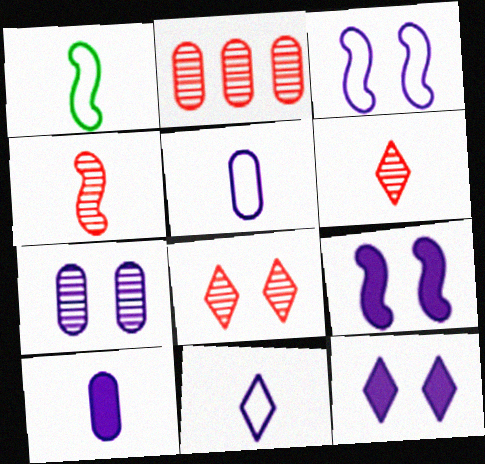[[1, 2, 12], 
[1, 6, 10], 
[2, 4, 8], 
[3, 7, 12]]